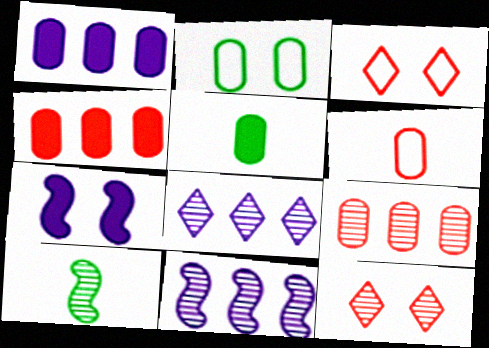[[1, 3, 10], 
[2, 7, 12], 
[3, 5, 11]]